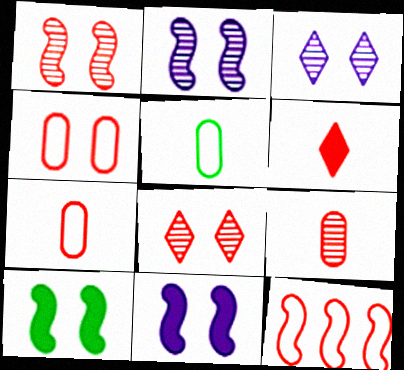[[3, 4, 10]]